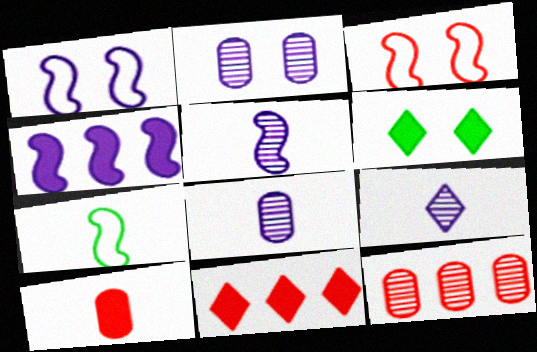[[1, 4, 5], 
[2, 3, 6], 
[2, 7, 11], 
[4, 6, 10], 
[5, 8, 9], 
[7, 9, 10]]